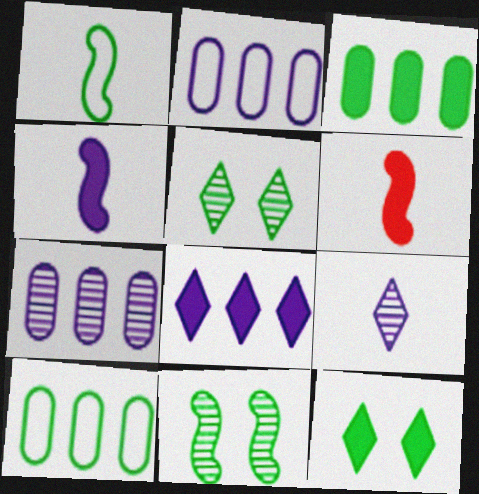[[1, 3, 5], 
[2, 5, 6]]